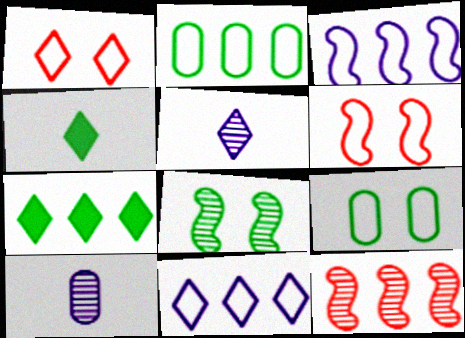[[1, 5, 7], 
[2, 4, 8], 
[6, 7, 10]]